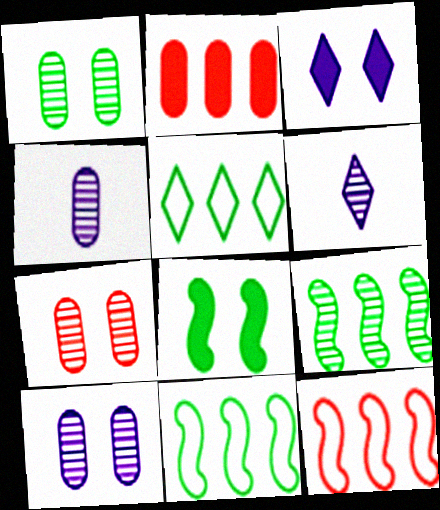[[1, 7, 10], 
[6, 7, 9]]